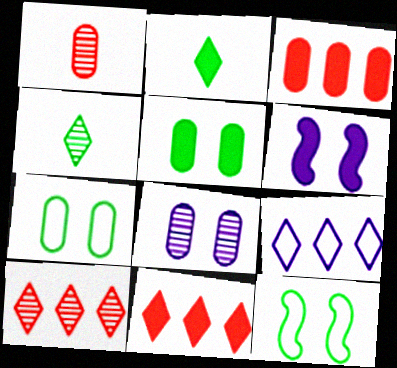[[2, 3, 6]]